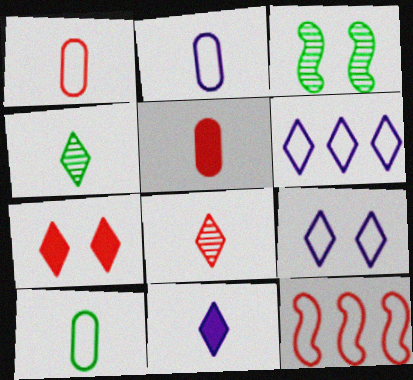[[1, 2, 10], 
[3, 5, 6], 
[4, 6, 7], 
[9, 10, 12]]